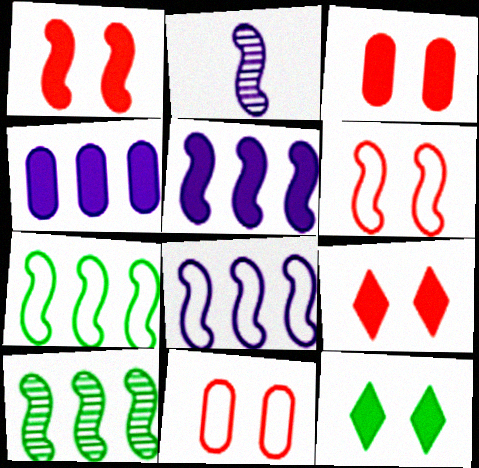[[1, 2, 7], 
[1, 3, 9]]